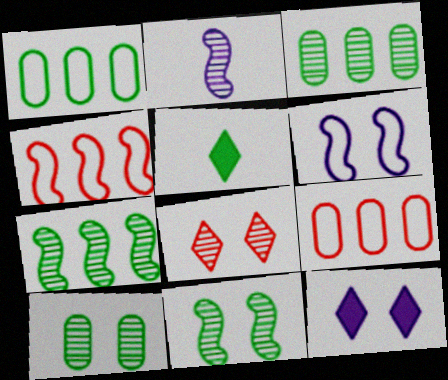[[1, 5, 11], 
[2, 3, 8]]